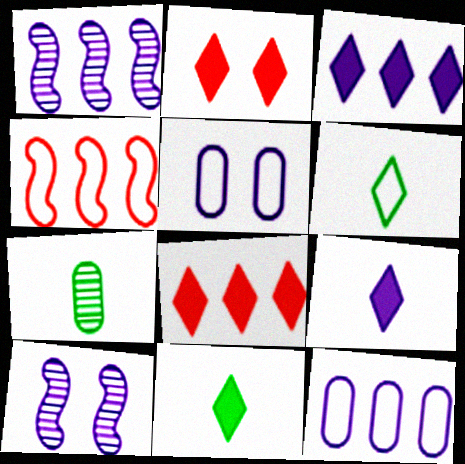[[1, 3, 12], 
[1, 5, 9], 
[2, 3, 11], 
[4, 5, 6], 
[9, 10, 12]]